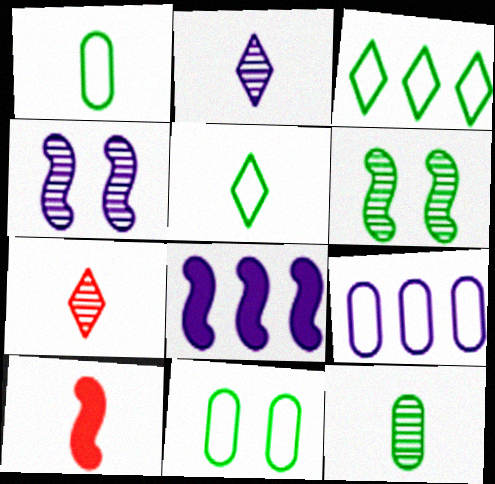[[1, 2, 10], 
[7, 8, 11]]